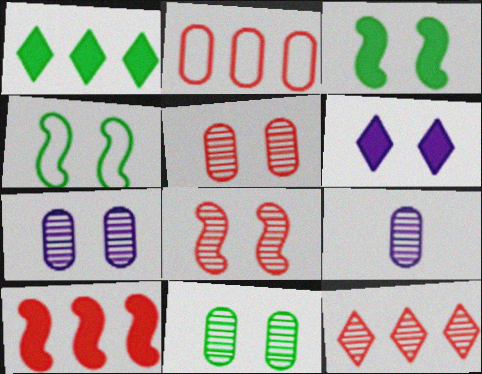[[2, 10, 12], 
[4, 5, 6], 
[5, 7, 11]]